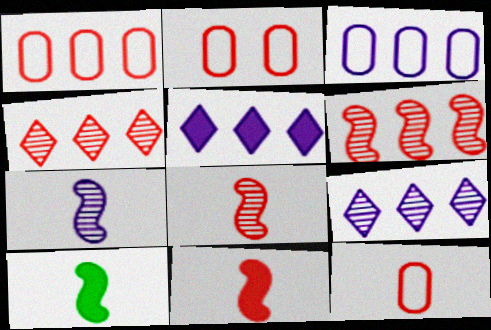[[1, 2, 12], 
[2, 4, 11], 
[2, 9, 10]]